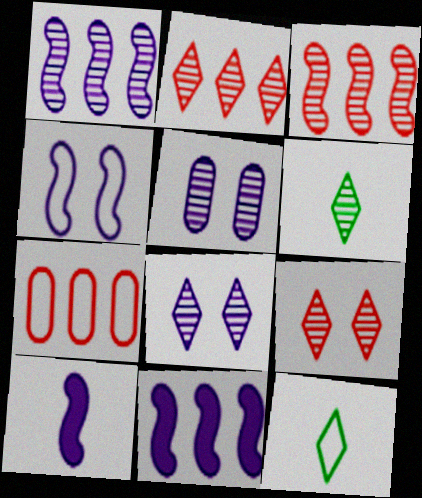[[1, 4, 10], 
[2, 6, 8], 
[3, 5, 6], 
[4, 7, 12]]